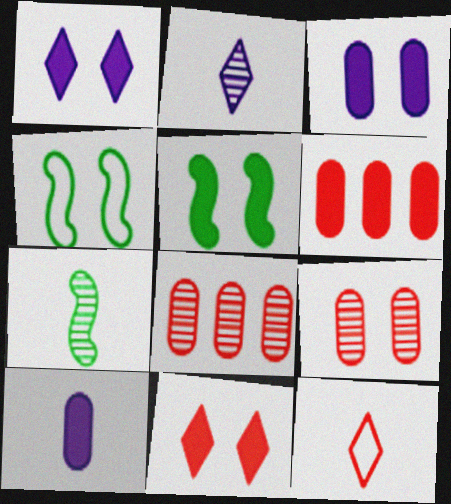[[1, 4, 9], 
[2, 4, 6], 
[3, 5, 11], 
[7, 10, 12]]